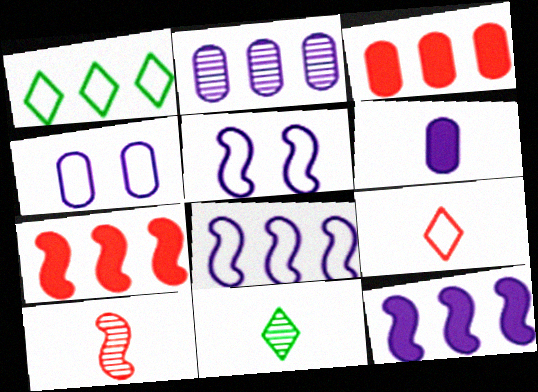[[1, 2, 7], 
[2, 4, 6], 
[3, 5, 11], 
[4, 7, 11]]